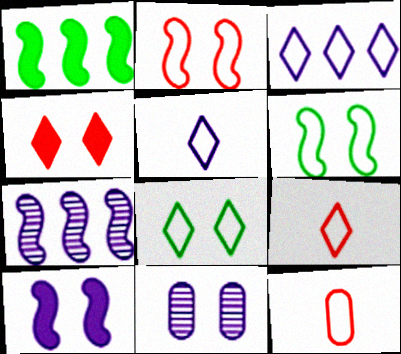[[1, 9, 11], 
[3, 6, 12], 
[3, 8, 9], 
[4, 6, 11]]